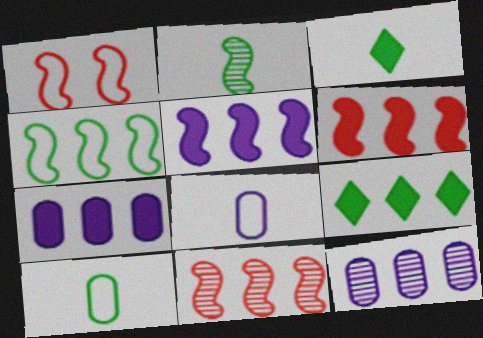[[1, 2, 5], 
[1, 3, 12], 
[2, 3, 10], 
[4, 5, 11], 
[6, 7, 9]]